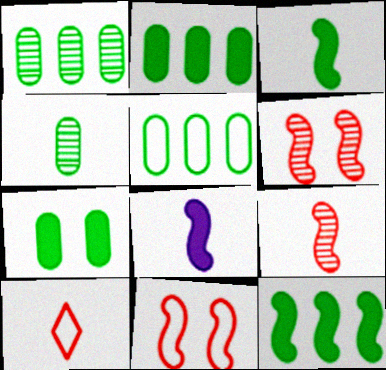[[1, 2, 5], 
[4, 5, 7], 
[4, 8, 10]]